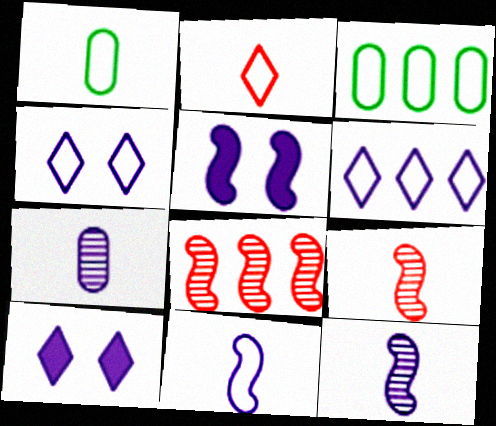[[1, 2, 11], 
[1, 8, 10], 
[3, 9, 10], 
[5, 6, 7]]